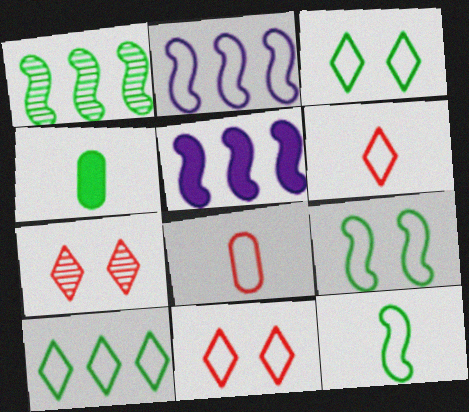[[1, 3, 4], 
[2, 3, 8], 
[2, 4, 7]]